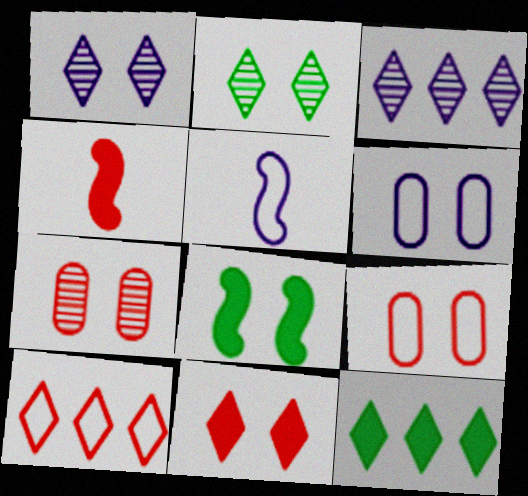[[1, 8, 9], 
[3, 10, 12], 
[4, 7, 10], 
[5, 7, 12]]